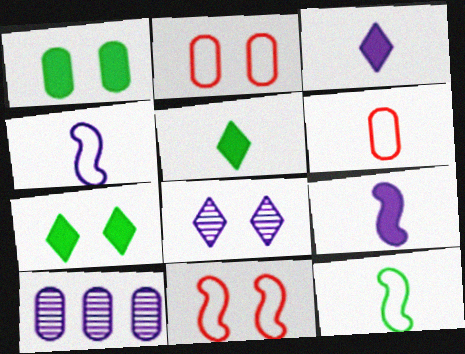[[1, 6, 10], 
[1, 8, 11], 
[5, 10, 11]]